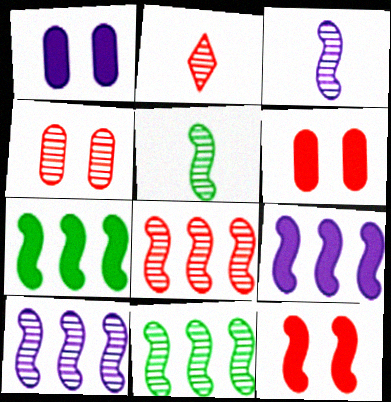[[2, 4, 8], 
[8, 10, 11]]